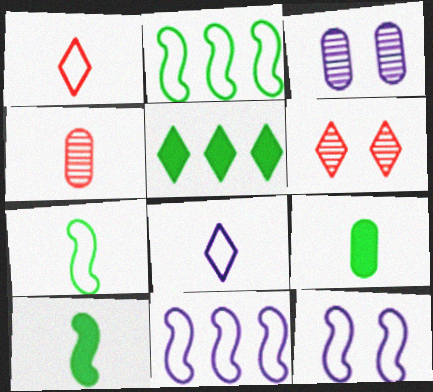[[4, 5, 12], 
[4, 8, 10], 
[5, 6, 8], 
[6, 9, 11]]